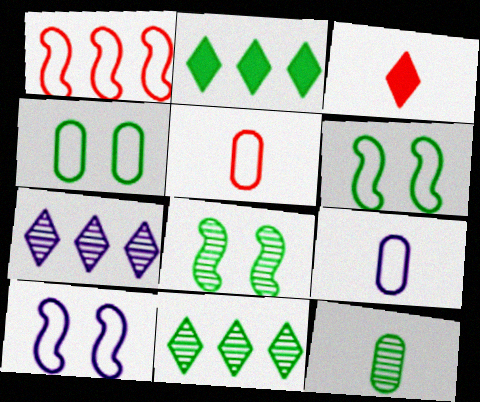[[2, 6, 12], 
[8, 11, 12]]